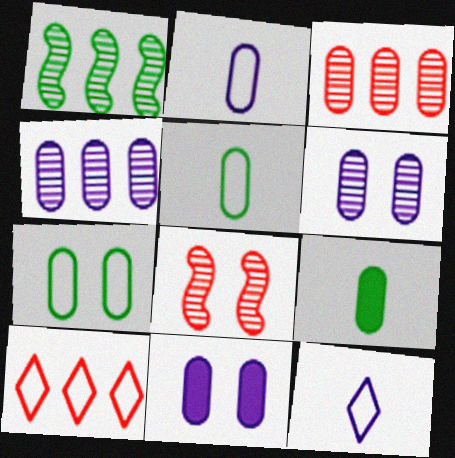[[2, 4, 11], 
[3, 5, 11]]